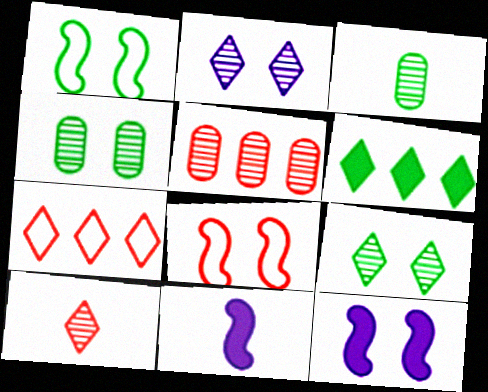[[1, 3, 6], 
[3, 7, 12], 
[4, 7, 11]]